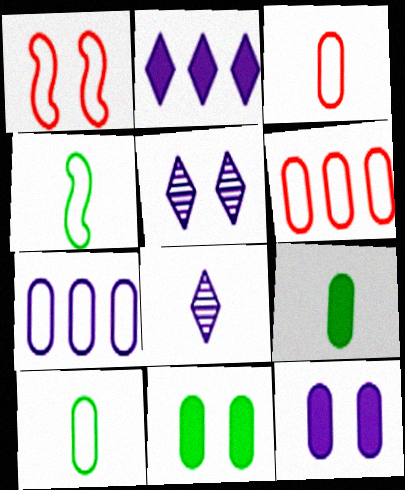[[1, 5, 11]]